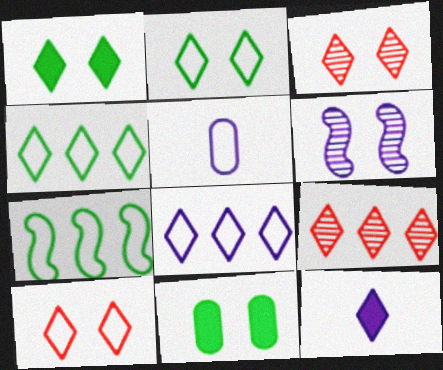[[2, 9, 12], 
[3, 4, 12], 
[5, 7, 10], 
[6, 10, 11]]